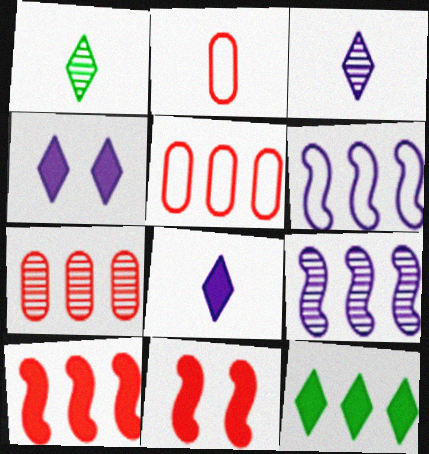[[5, 9, 12], 
[6, 7, 12]]